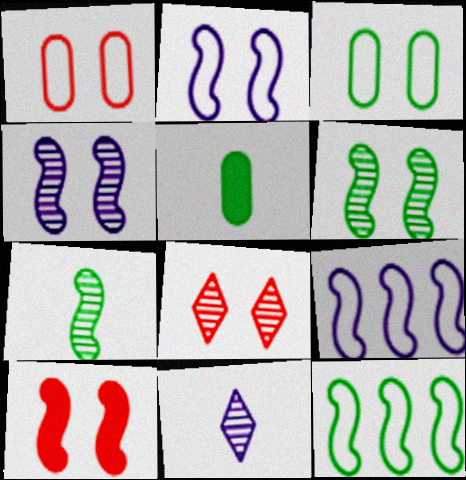[[1, 8, 10], 
[2, 6, 10], 
[5, 8, 9], 
[7, 9, 10]]